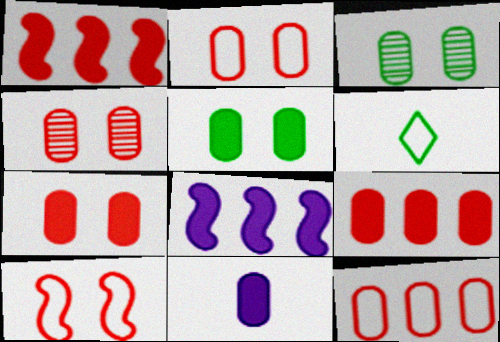[[2, 4, 7], 
[3, 11, 12], 
[4, 6, 8], 
[5, 9, 11]]